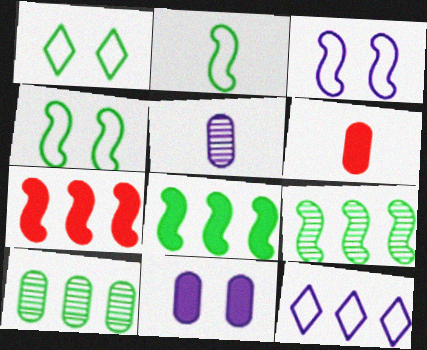[[1, 5, 7], 
[7, 10, 12]]